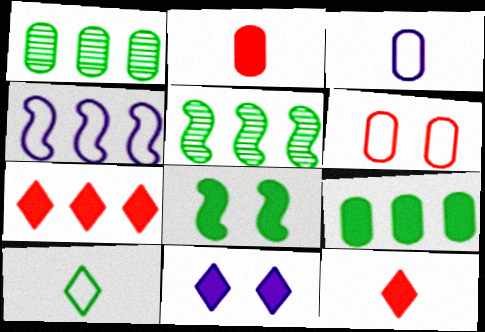[[1, 4, 7], 
[1, 8, 10], 
[4, 6, 10]]